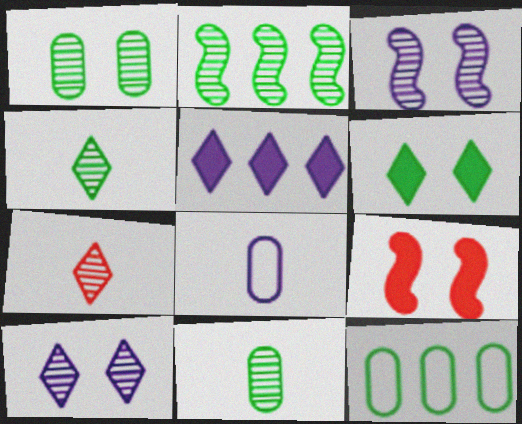[[1, 2, 4], 
[3, 5, 8]]